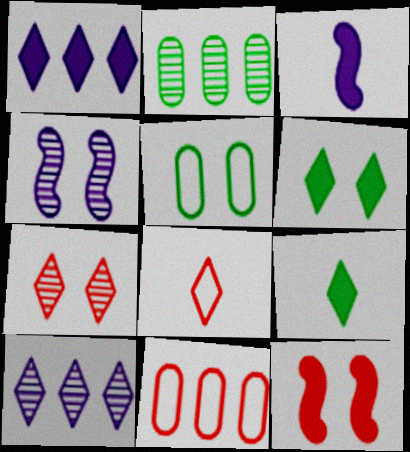[[4, 9, 11], 
[6, 8, 10]]